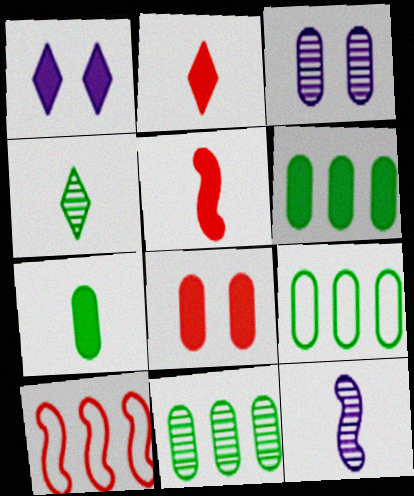[[1, 5, 6], 
[6, 9, 11]]